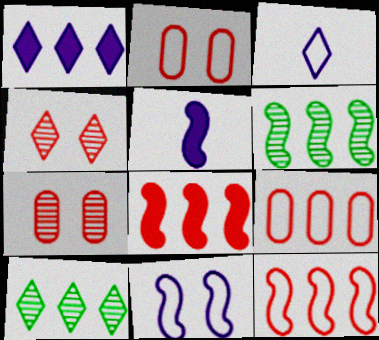[[1, 6, 9], 
[2, 5, 10]]